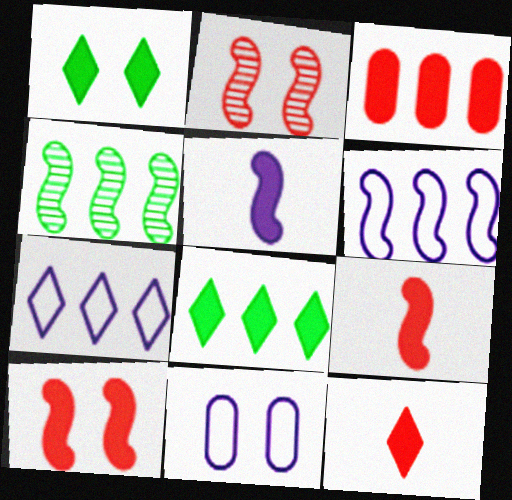[[1, 2, 11], 
[1, 3, 5], 
[3, 4, 7], 
[3, 10, 12], 
[4, 11, 12]]